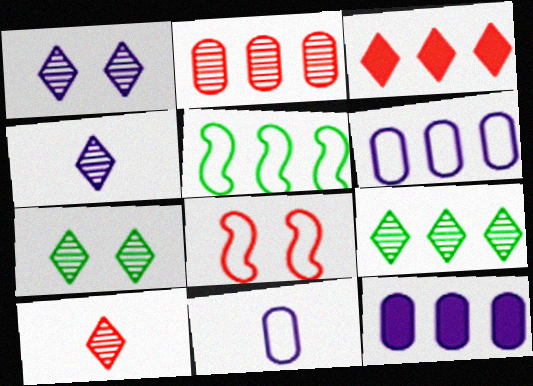[[1, 9, 10]]